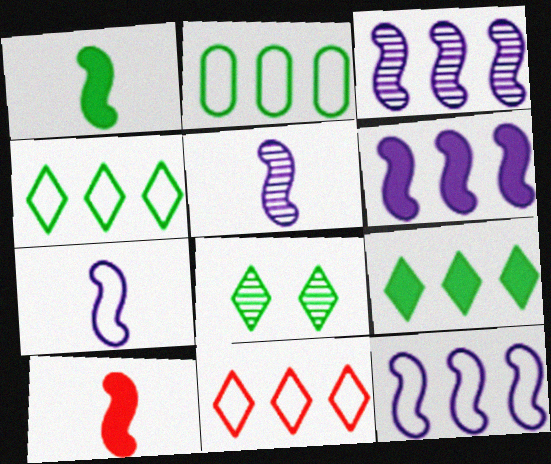[[1, 2, 8], 
[2, 11, 12], 
[3, 6, 12]]